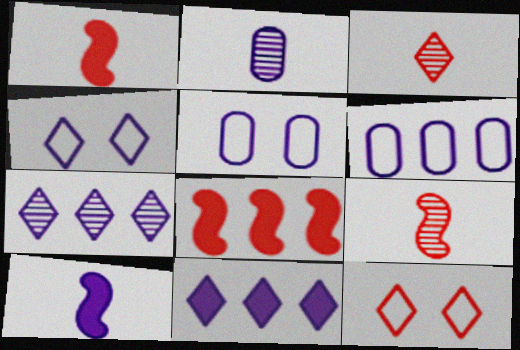[[5, 7, 10]]